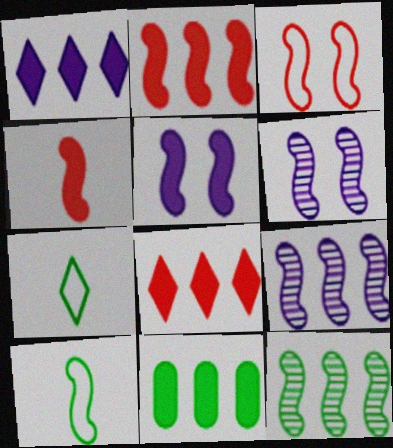[[1, 2, 11], 
[2, 6, 10]]